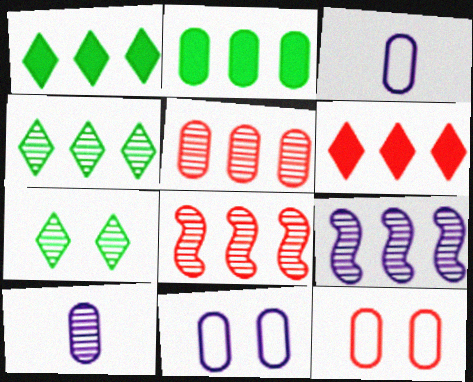[[2, 10, 12], 
[4, 5, 9], 
[7, 8, 10]]